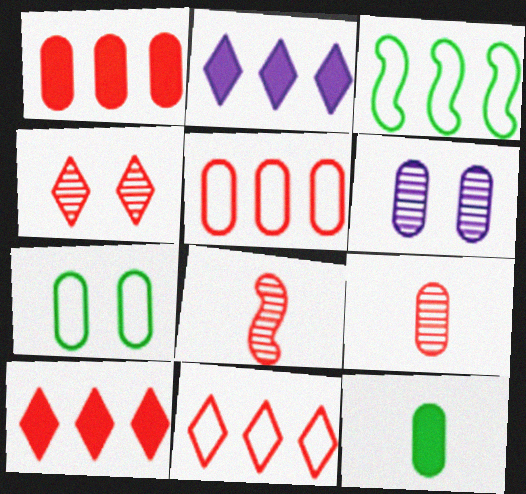[[2, 7, 8], 
[5, 6, 12]]